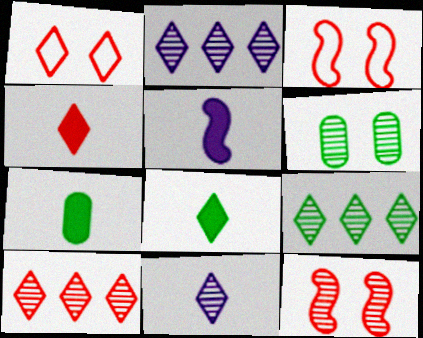[[1, 2, 8], 
[1, 4, 10], 
[2, 3, 7], 
[2, 9, 10], 
[4, 5, 7]]